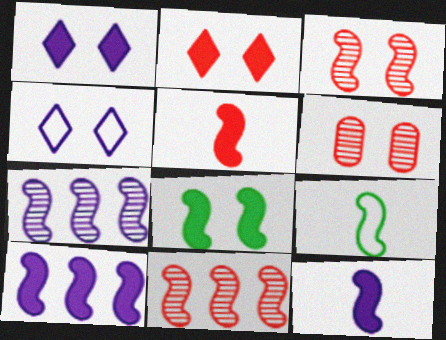[[3, 9, 10], 
[4, 6, 8], 
[5, 8, 10]]